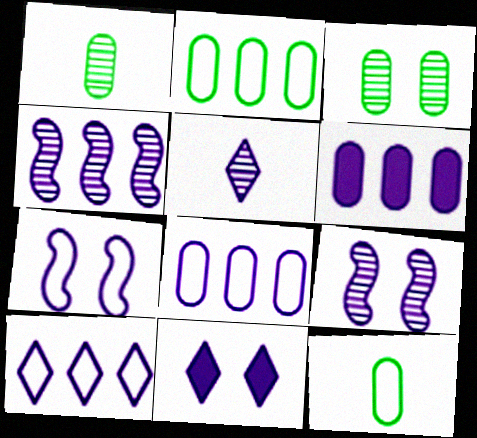[[4, 6, 10], 
[5, 6, 7], 
[5, 10, 11]]